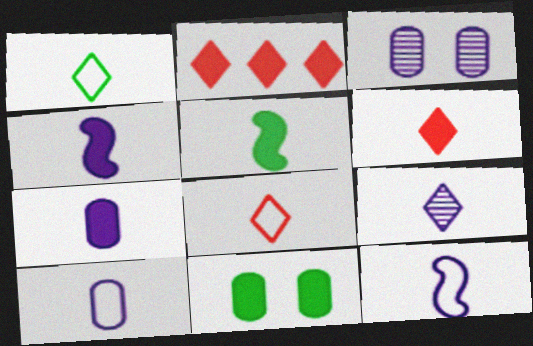[[1, 6, 9], 
[2, 4, 11], 
[4, 9, 10], 
[5, 6, 7], 
[7, 9, 12]]